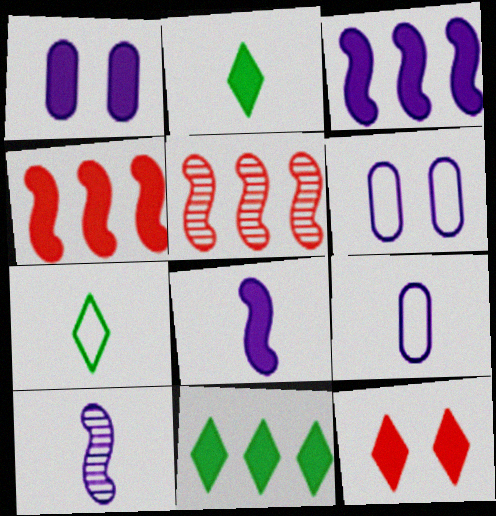[[1, 2, 4], 
[1, 5, 7], 
[2, 5, 6]]